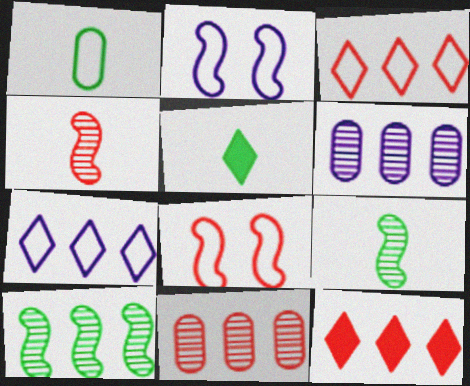[[1, 2, 3], 
[1, 5, 9], 
[1, 7, 8], 
[2, 5, 11], 
[5, 6, 8]]